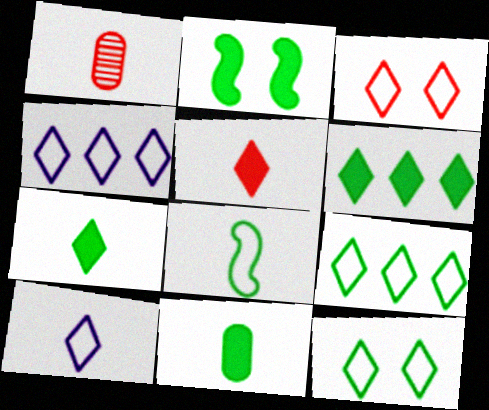[[1, 2, 4], 
[2, 6, 11], 
[3, 9, 10]]